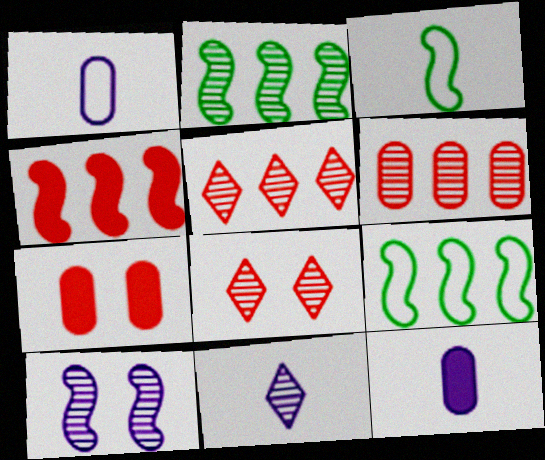[[3, 4, 10], 
[7, 9, 11], 
[8, 9, 12]]